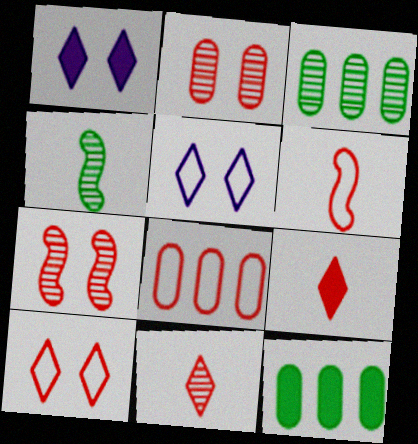[[1, 3, 6], 
[1, 4, 8], 
[6, 8, 10], 
[7, 8, 9]]